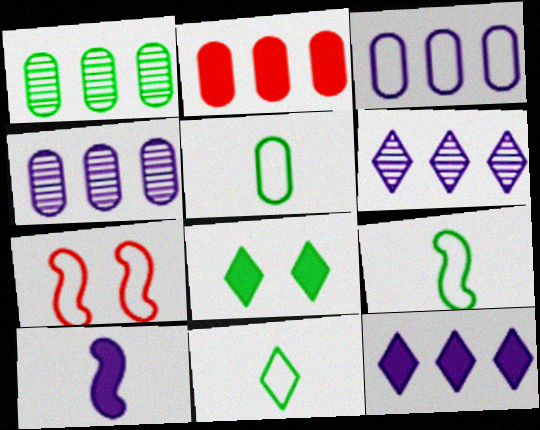[[1, 2, 3], 
[1, 8, 9], 
[2, 8, 10], 
[3, 7, 11], 
[5, 9, 11]]